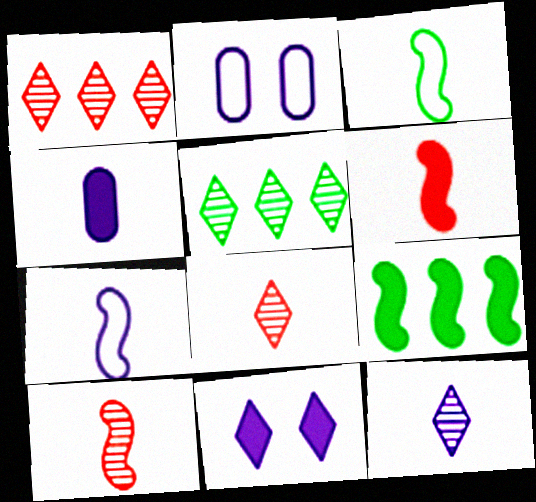[[2, 5, 6], 
[2, 8, 9], 
[3, 4, 8], 
[4, 7, 12]]